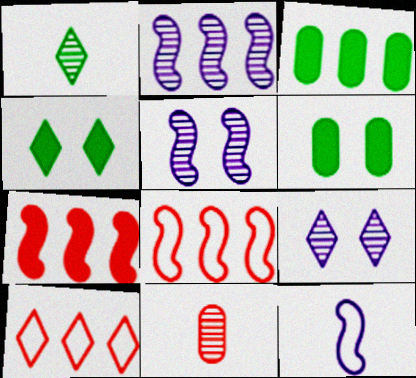[[2, 3, 10]]